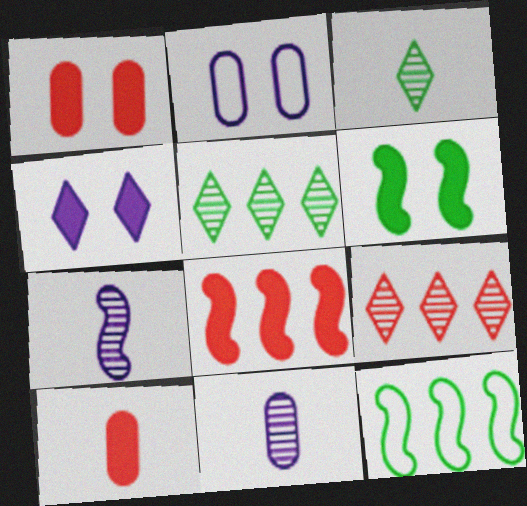[[1, 4, 6], 
[2, 3, 8]]